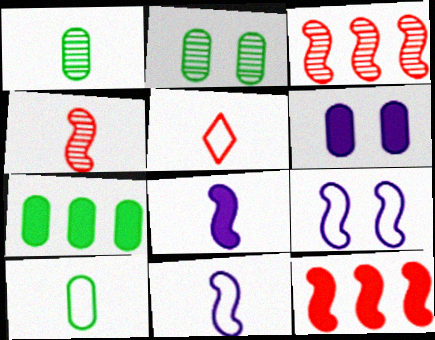[[1, 5, 8], 
[2, 7, 10], 
[5, 10, 11]]